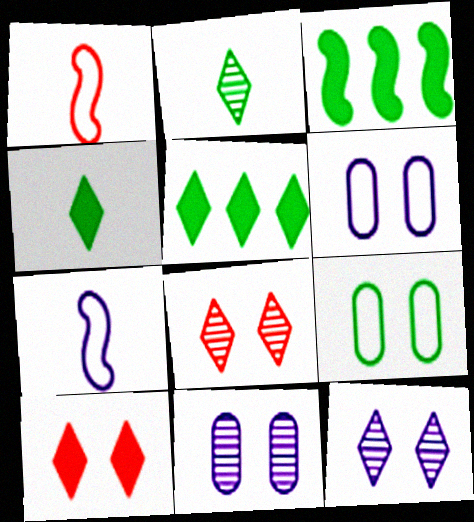[[1, 5, 11], 
[2, 3, 9]]